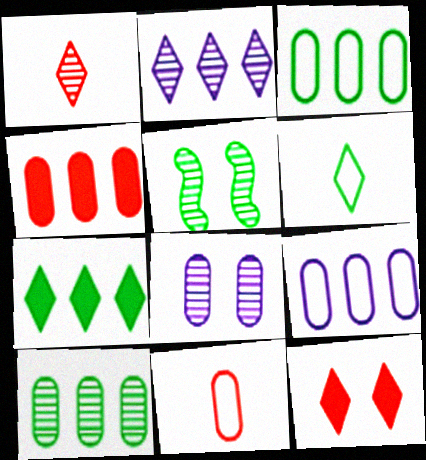[[2, 6, 12], 
[4, 9, 10]]